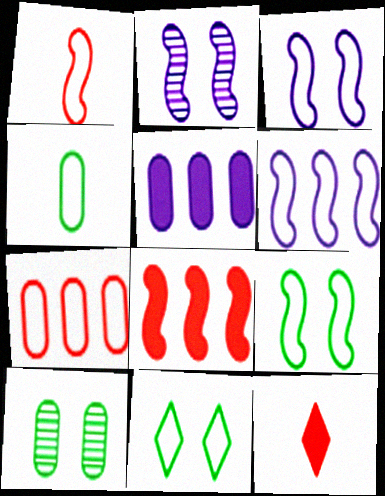[[1, 6, 9], 
[6, 10, 12]]